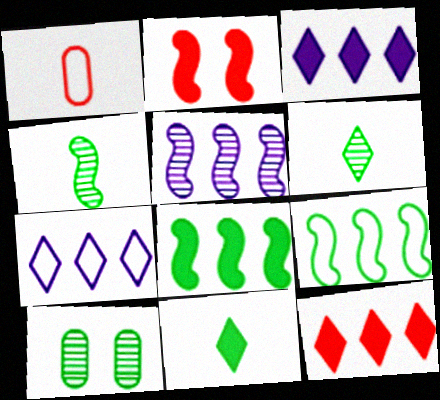[[9, 10, 11]]